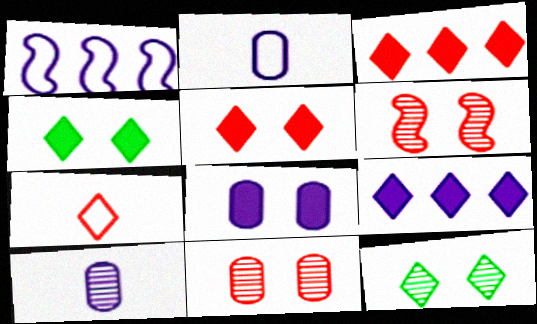[[7, 9, 12]]